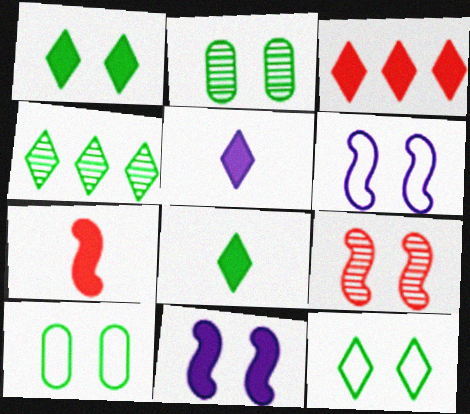[[1, 3, 5], 
[4, 8, 12]]